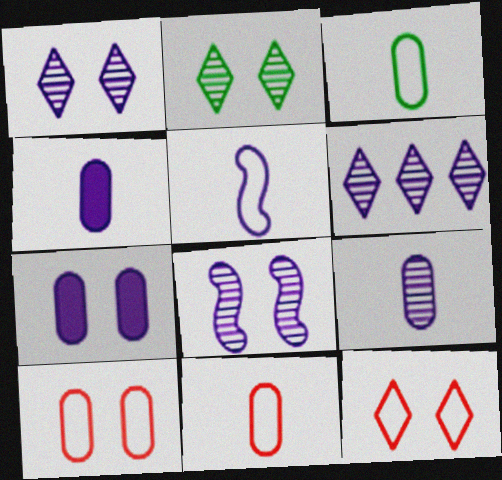[[5, 6, 7], 
[6, 8, 9]]